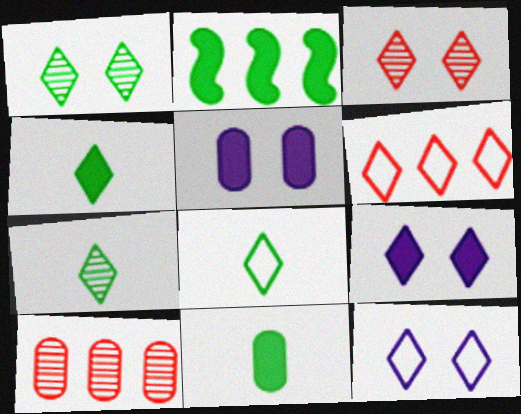[[4, 7, 8], 
[6, 7, 9], 
[6, 8, 12]]